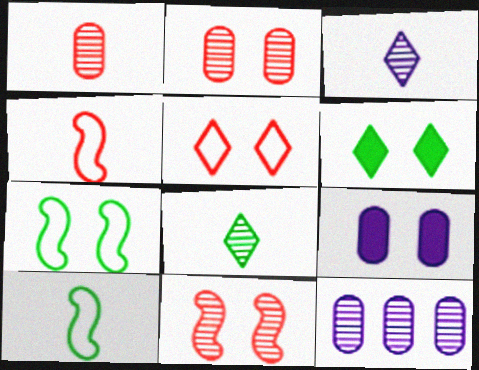[[4, 6, 12], 
[8, 11, 12]]